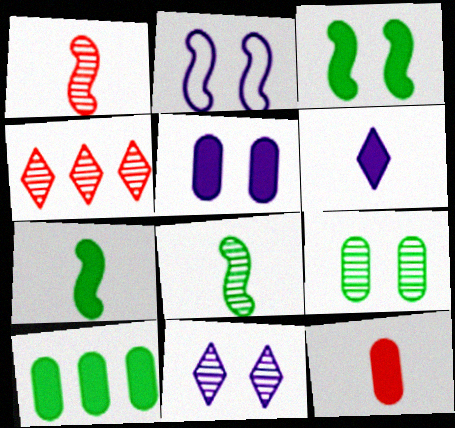[[2, 5, 11], 
[5, 10, 12], 
[6, 7, 12]]